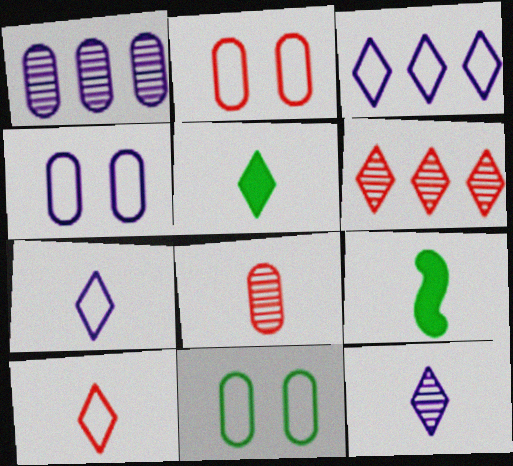[[2, 4, 11], 
[4, 6, 9], 
[5, 10, 12], 
[7, 8, 9]]